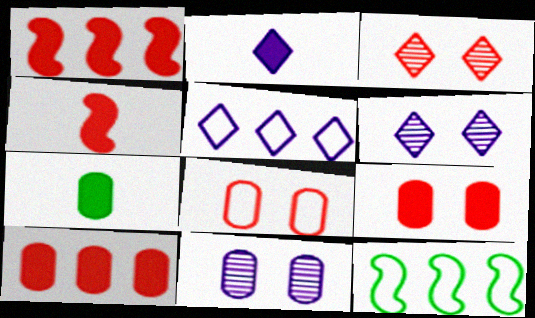[[2, 4, 7], 
[2, 5, 6]]